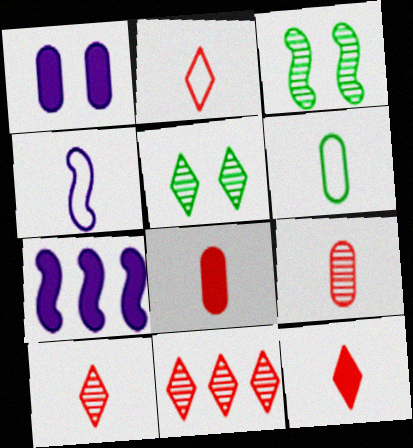[[2, 4, 6], 
[2, 10, 12]]